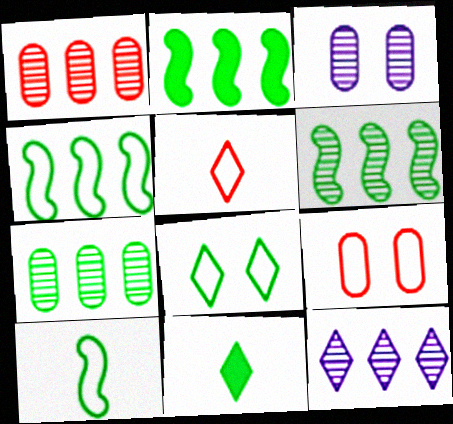[[1, 6, 12], 
[2, 3, 5], 
[2, 4, 6]]